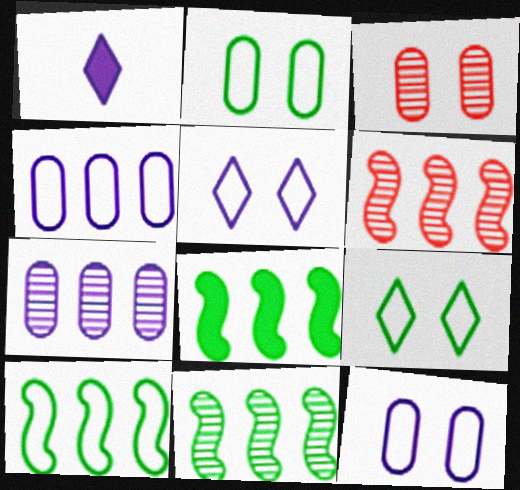[[1, 2, 6], 
[1, 3, 10], 
[8, 10, 11]]